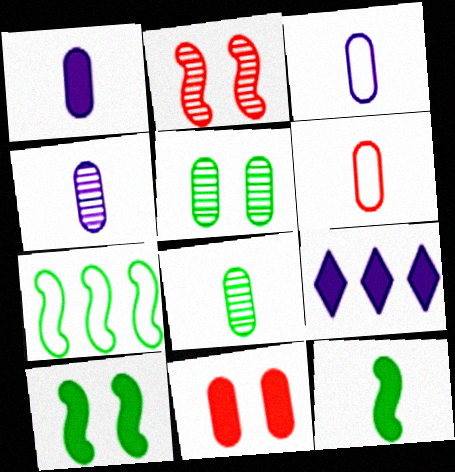[[1, 3, 4], 
[1, 6, 8], 
[9, 11, 12]]